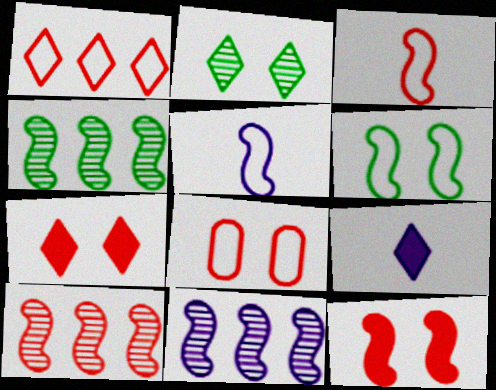[[1, 2, 9], 
[1, 3, 8], 
[3, 10, 12], 
[4, 5, 12], 
[4, 8, 9], 
[4, 10, 11]]